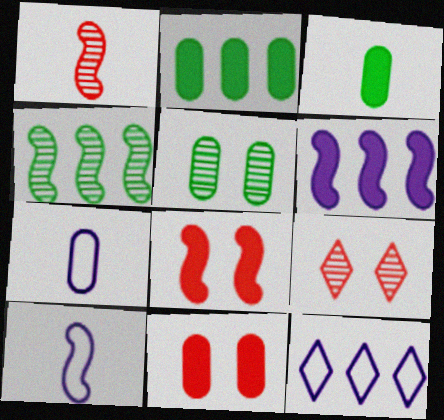[[2, 9, 10], 
[4, 8, 10]]